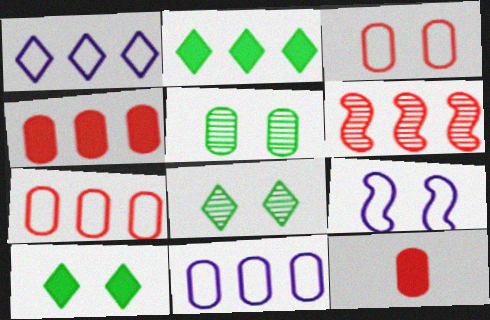[[2, 6, 11], 
[5, 11, 12]]